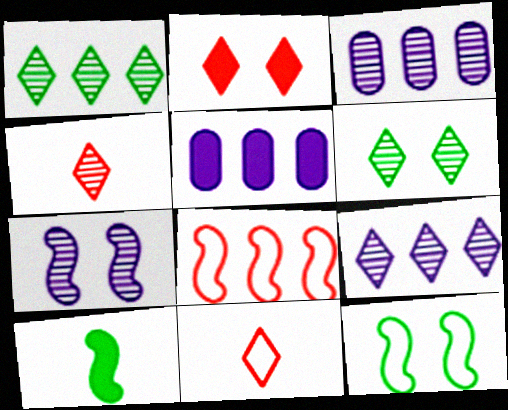[[1, 5, 8], 
[2, 5, 10], 
[4, 5, 12], 
[4, 6, 9], 
[7, 8, 10]]